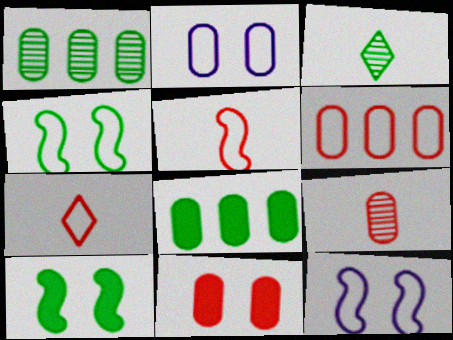[[2, 8, 9], 
[3, 4, 8], 
[6, 9, 11]]